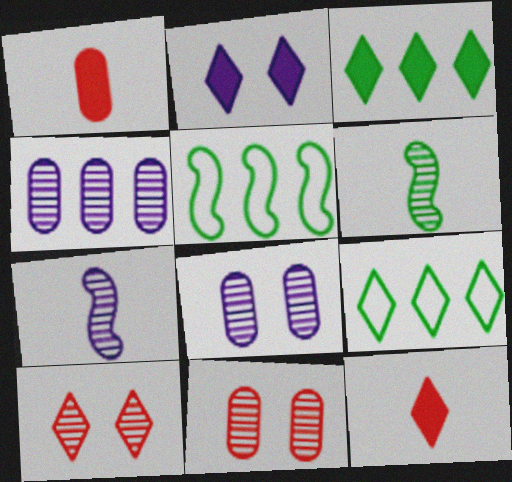[[2, 3, 12], 
[4, 6, 10], 
[5, 8, 12]]